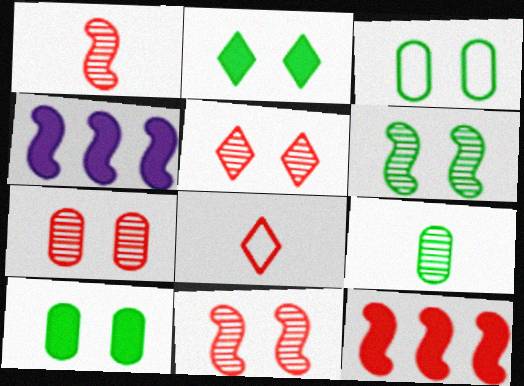[[2, 3, 6], 
[5, 7, 11], 
[7, 8, 12]]